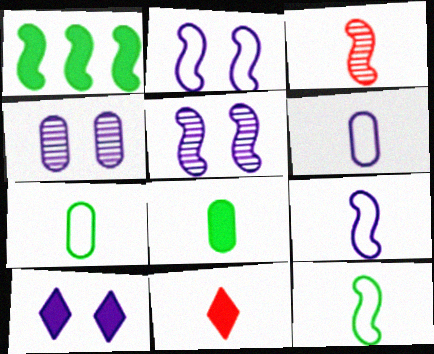[[1, 2, 3], 
[2, 4, 10]]